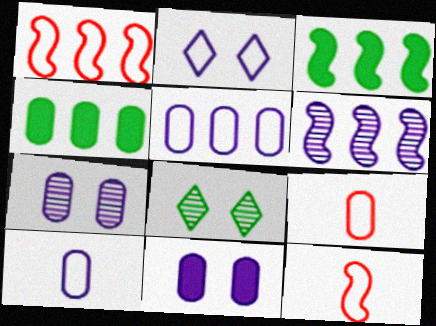[[1, 3, 6], 
[4, 7, 9]]